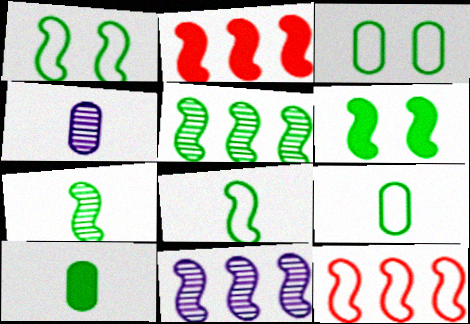[[5, 6, 8]]